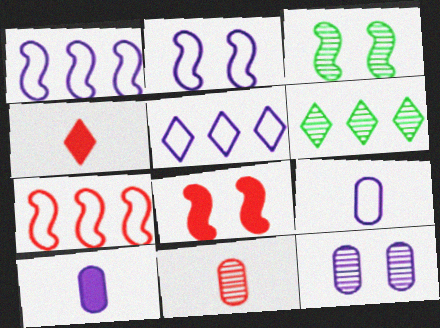[[2, 3, 8], 
[2, 5, 9], 
[6, 8, 9]]